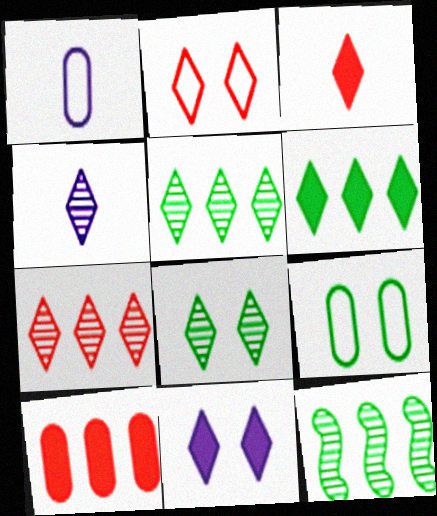[[2, 3, 7], 
[2, 4, 6], 
[2, 8, 11], 
[3, 6, 11], 
[4, 7, 8]]